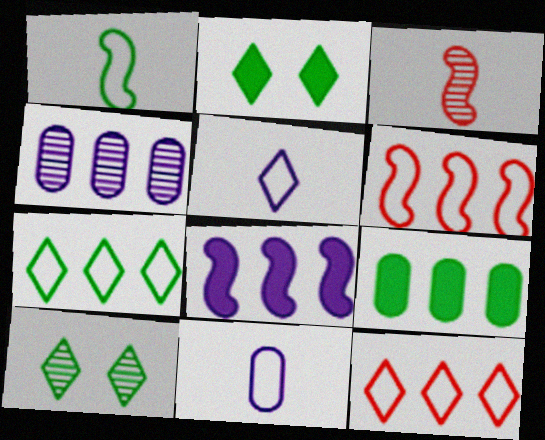[[1, 9, 10], 
[3, 4, 10]]